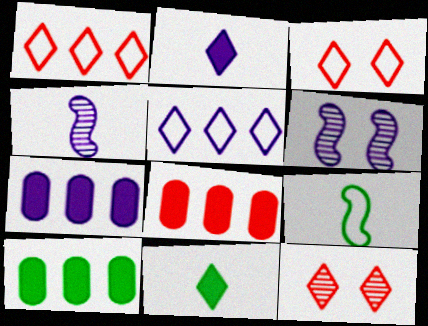[[3, 4, 10], 
[5, 11, 12], 
[7, 8, 10], 
[7, 9, 12]]